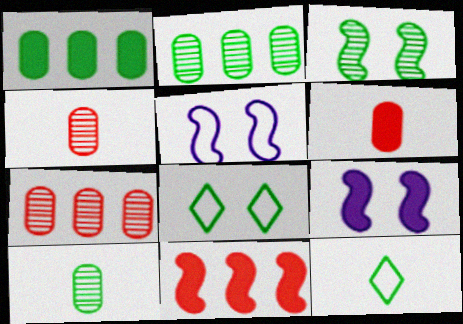[[1, 3, 12], 
[7, 9, 12]]